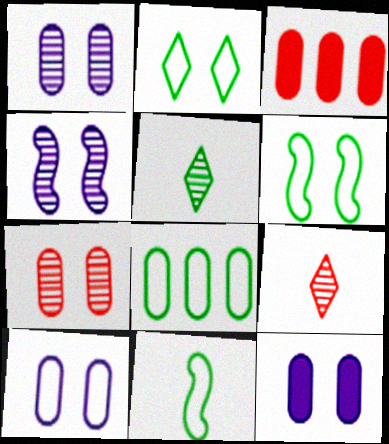[[1, 10, 12], 
[2, 8, 11]]